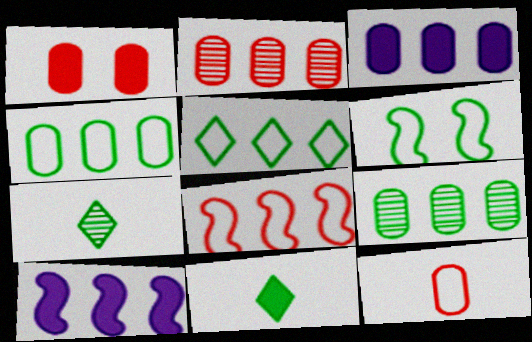[[1, 2, 12], 
[1, 10, 11], 
[2, 3, 4], 
[2, 5, 10], 
[6, 9, 11]]